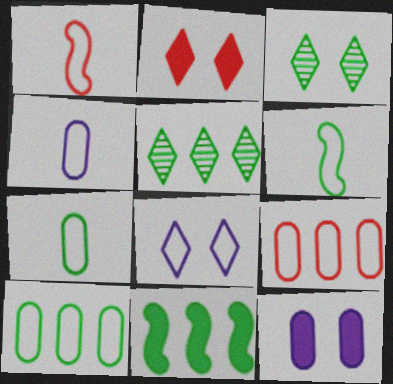[[1, 5, 12], 
[1, 8, 10], 
[2, 3, 8], 
[3, 7, 11], 
[5, 10, 11], 
[6, 8, 9]]